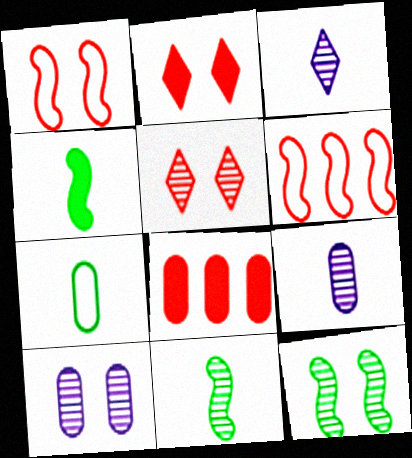[[5, 10, 12], 
[7, 8, 10]]